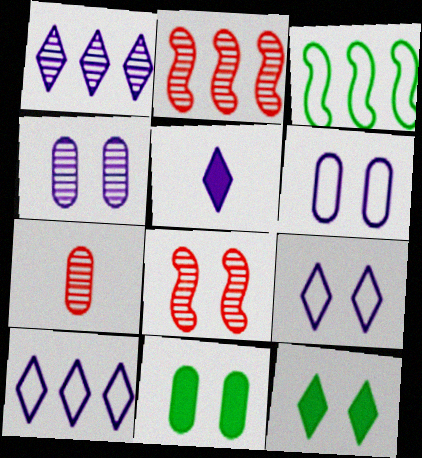[[1, 5, 9], 
[6, 8, 12], 
[8, 9, 11]]